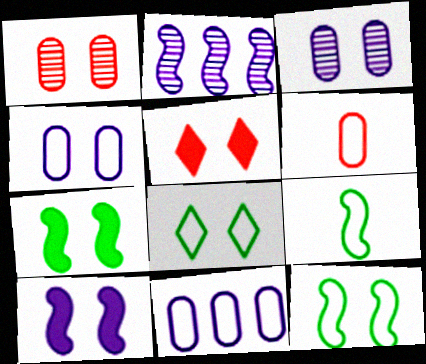[[1, 8, 10], 
[3, 5, 12]]